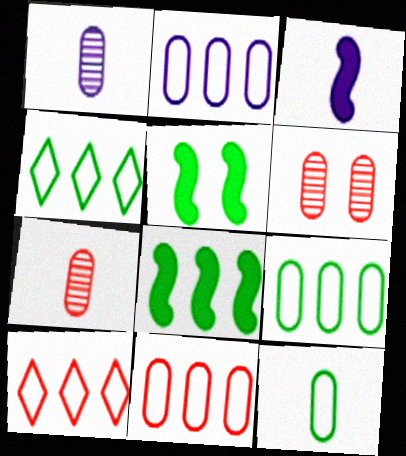[[1, 5, 10], 
[2, 9, 11], 
[3, 4, 6]]